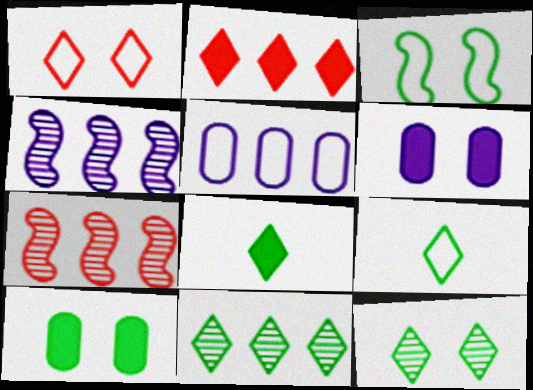[[3, 10, 12], 
[6, 7, 9]]